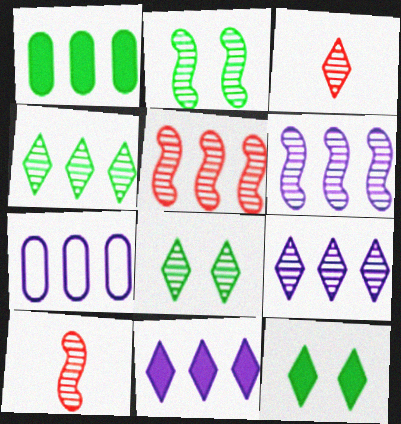[[2, 6, 10], 
[3, 8, 9], 
[6, 7, 11], 
[7, 10, 12]]